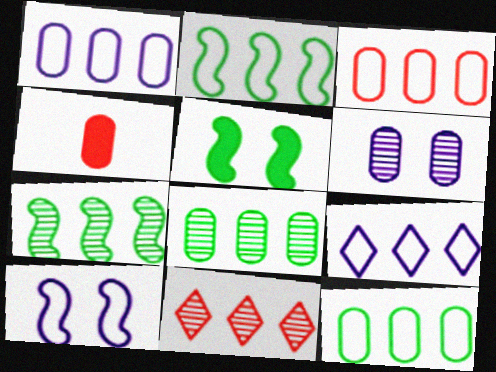[[1, 3, 12], 
[2, 3, 9], 
[4, 6, 12]]